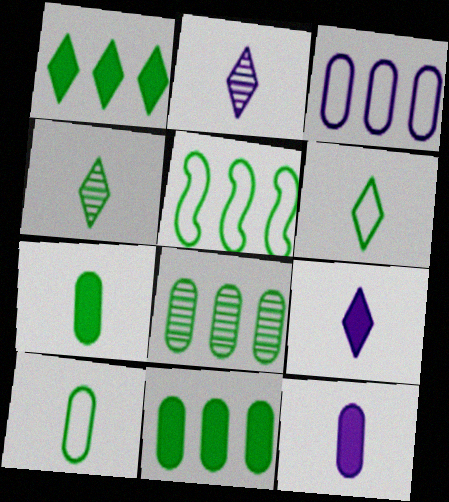[[1, 5, 8]]